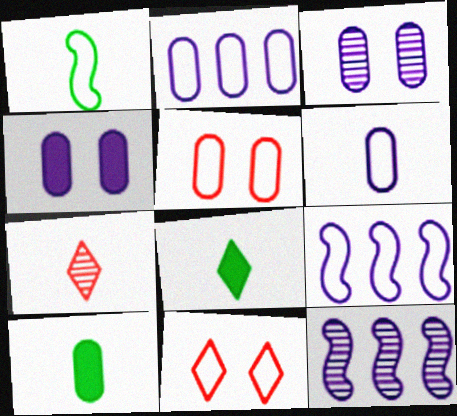[[1, 2, 11], 
[5, 8, 12], 
[10, 11, 12]]